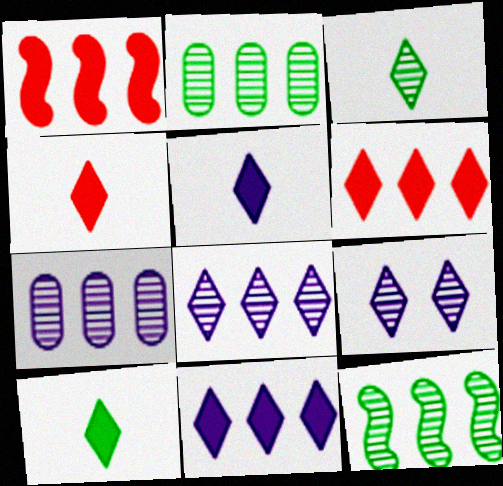[[4, 5, 10]]